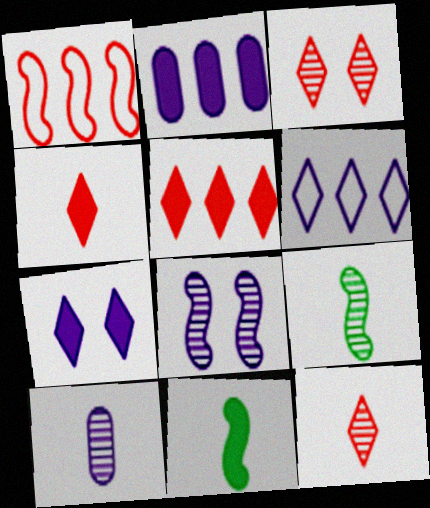[[1, 8, 11], 
[9, 10, 12]]